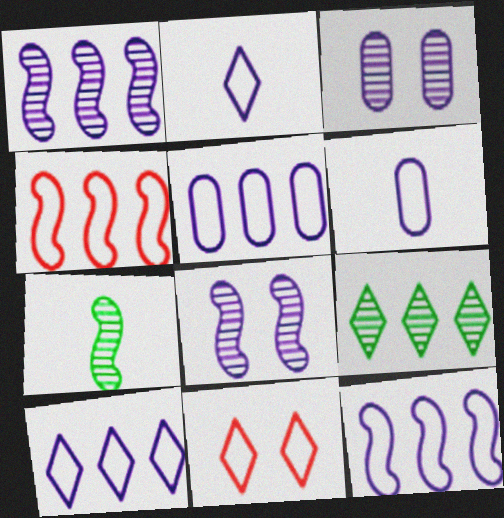[[5, 10, 12]]